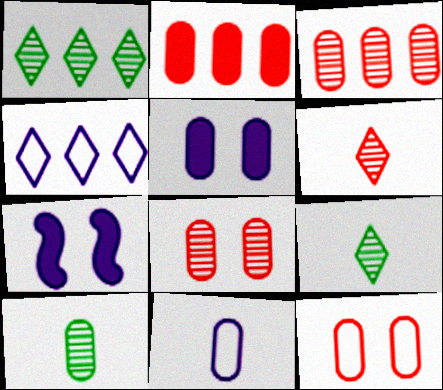[]